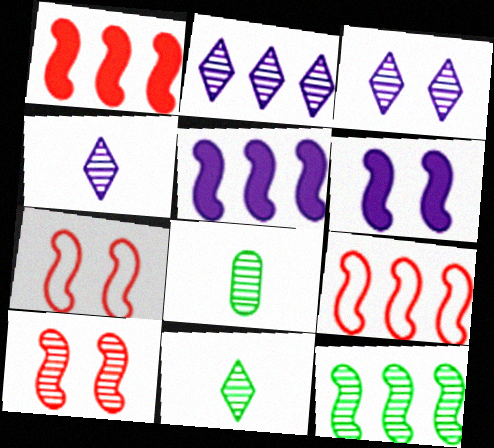[[2, 3, 4], 
[2, 8, 10], 
[5, 9, 12]]